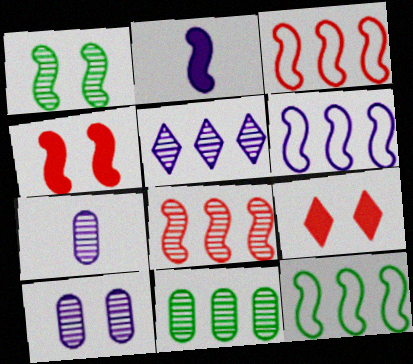[[1, 2, 3], 
[3, 6, 12], 
[5, 8, 11], 
[7, 9, 12]]